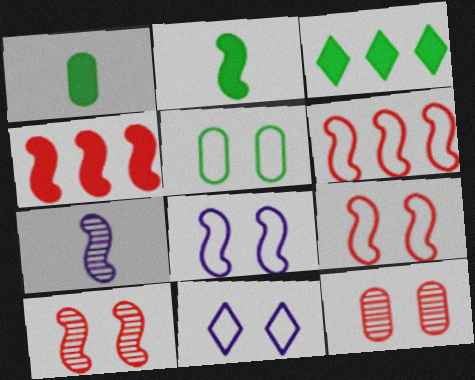[[5, 9, 11]]